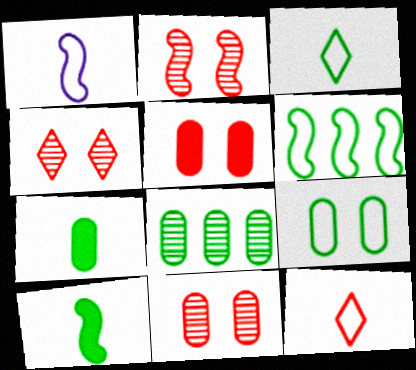[[2, 4, 11], 
[3, 6, 9], 
[7, 8, 9]]